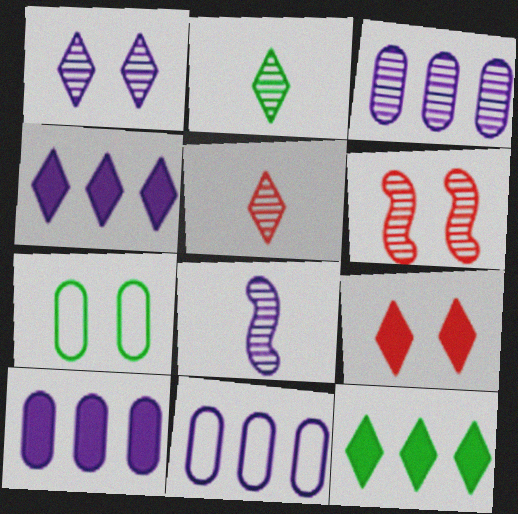[[1, 3, 8], 
[2, 3, 6], 
[3, 10, 11]]